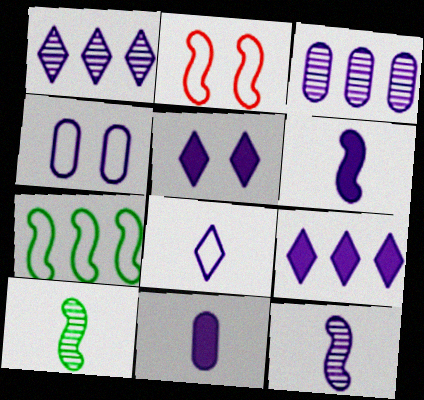[[1, 4, 6], 
[1, 5, 8], 
[3, 4, 11], 
[4, 9, 12], 
[8, 11, 12]]